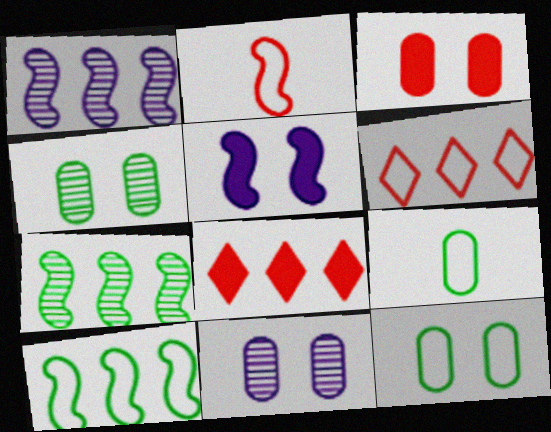[[2, 5, 7], 
[3, 11, 12]]